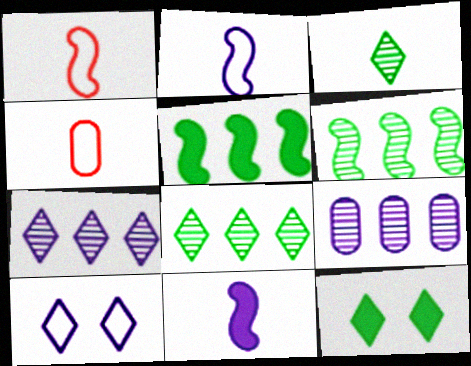[[1, 9, 12], 
[3, 4, 11], 
[9, 10, 11]]